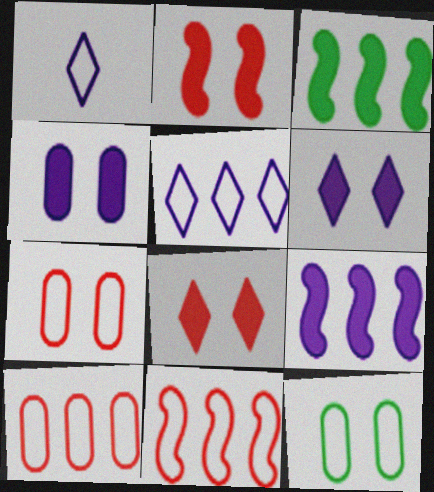[[1, 11, 12]]